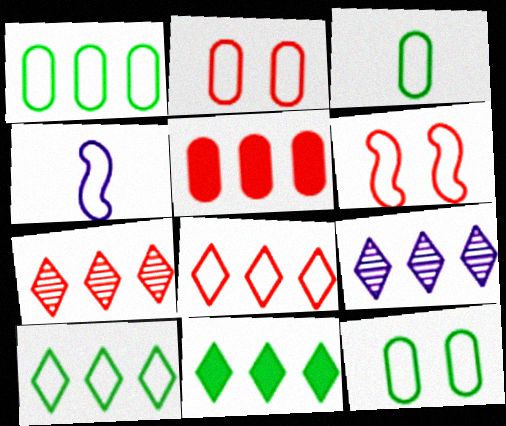[[1, 3, 12], 
[2, 4, 10], 
[4, 8, 12], 
[8, 9, 11]]